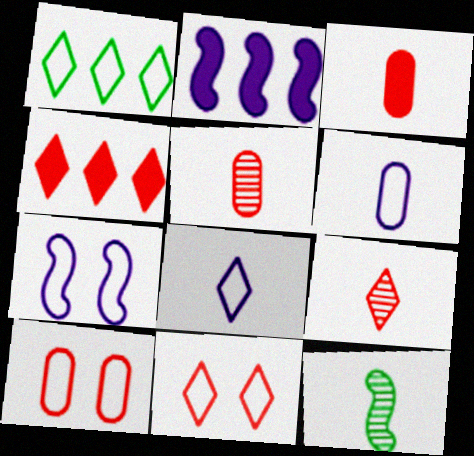[[1, 8, 11], 
[3, 8, 12], 
[4, 9, 11]]